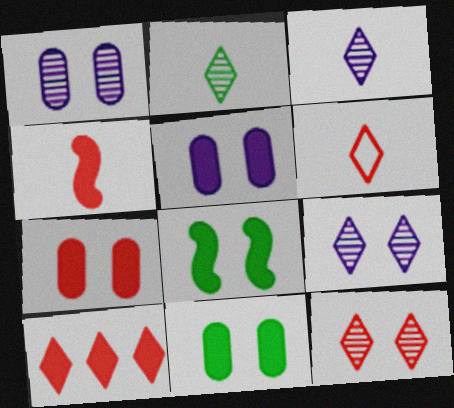[[4, 7, 10], 
[5, 7, 11], 
[6, 10, 12]]